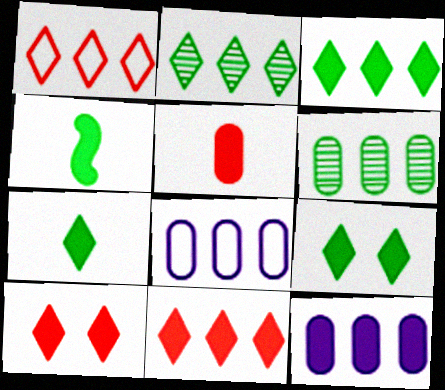[[3, 7, 9], 
[4, 10, 12]]